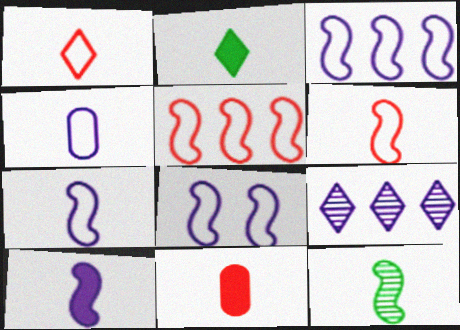[[2, 10, 11], 
[3, 7, 8], 
[6, 10, 12]]